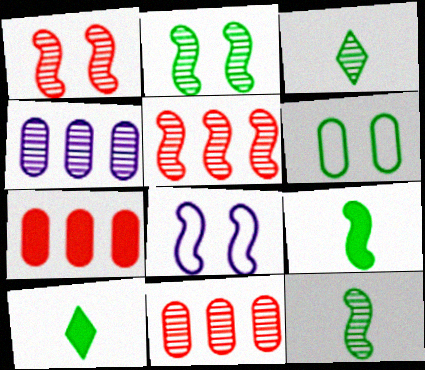[[1, 3, 4], 
[3, 7, 8], 
[5, 8, 9], 
[8, 10, 11]]